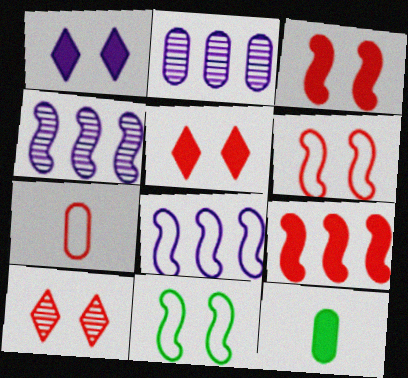[[1, 9, 12], 
[7, 9, 10], 
[8, 10, 12]]